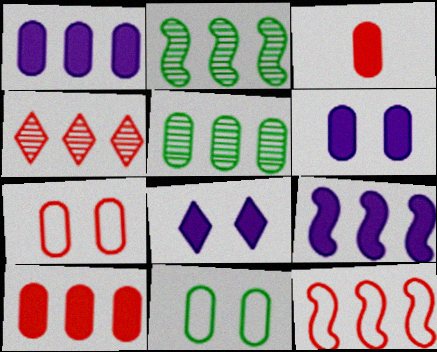[[2, 9, 12], 
[4, 10, 12]]